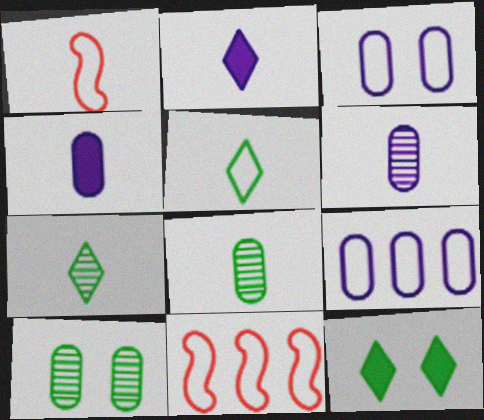[[1, 2, 8], 
[1, 4, 7], 
[2, 10, 11], 
[3, 5, 11], 
[6, 11, 12]]